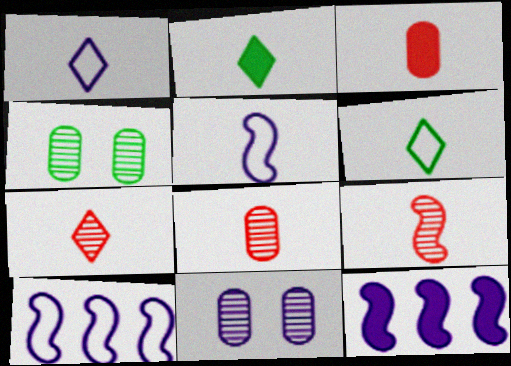[[1, 2, 7], 
[1, 11, 12], 
[2, 5, 8], 
[7, 8, 9]]